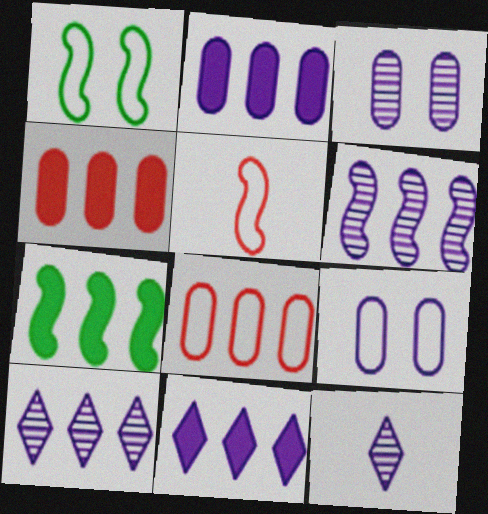[[1, 4, 12], 
[3, 6, 12], 
[4, 7, 11], 
[7, 8, 10]]